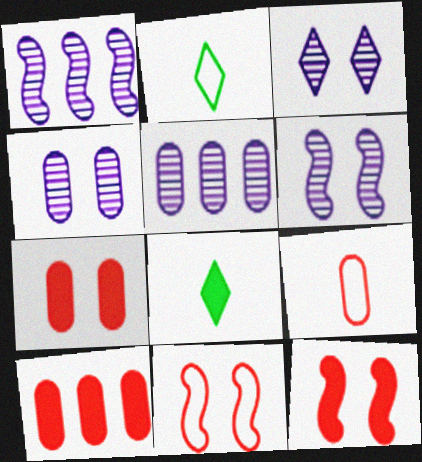[[1, 2, 7], 
[2, 5, 12], 
[2, 6, 10], 
[3, 4, 6], 
[5, 8, 11]]